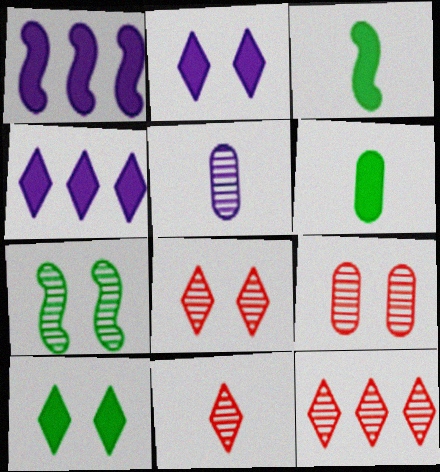[[5, 7, 12], 
[8, 11, 12]]